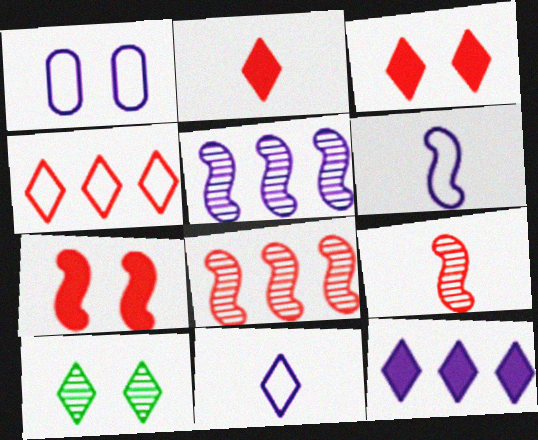[[1, 7, 10]]